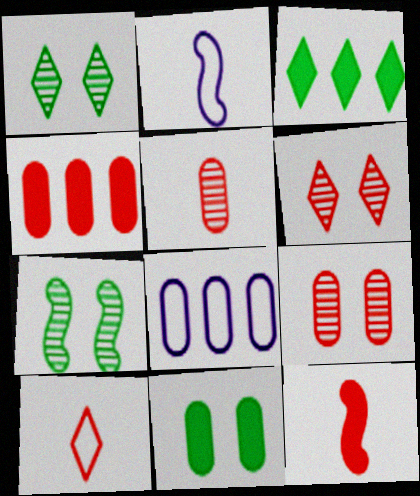[[1, 2, 4], 
[1, 8, 12], 
[2, 3, 9], 
[5, 8, 11], 
[5, 10, 12]]